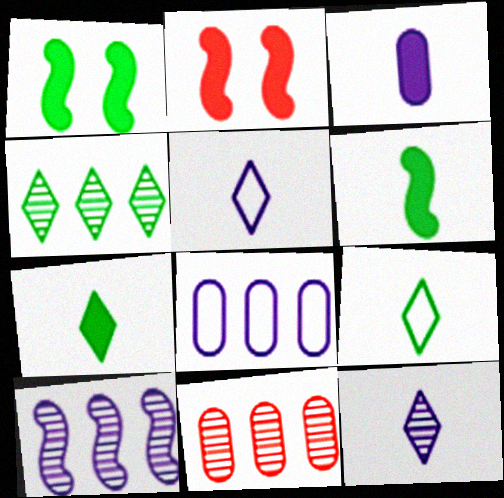[[1, 5, 11], 
[4, 10, 11]]